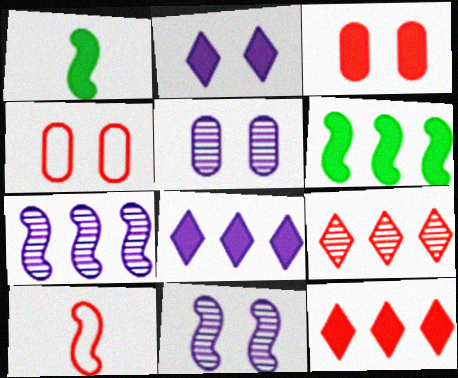[[1, 3, 8], 
[3, 9, 10], 
[6, 10, 11]]